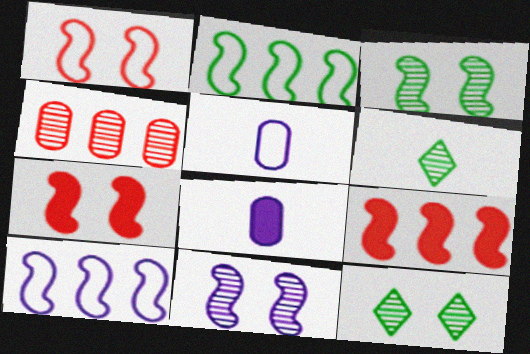[[4, 6, 11], 
[5, 9, 12]]